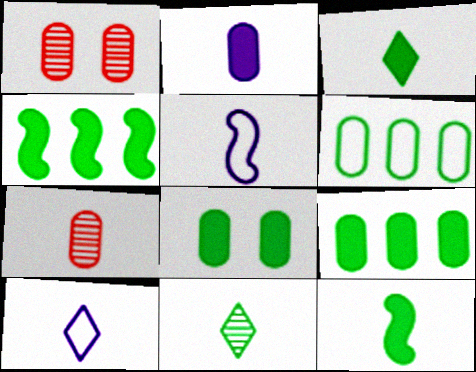[[1, 2, 6], 
[1, 4, 10], 
[3, 4, 8], 
[3, 5, 7], 
[7, 10, 12]]